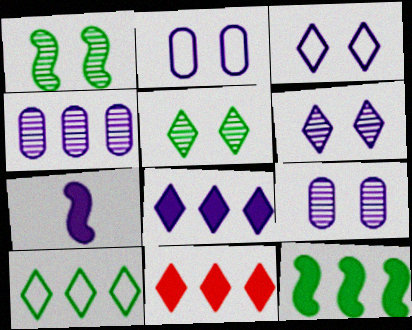[[3, 4, 7]]